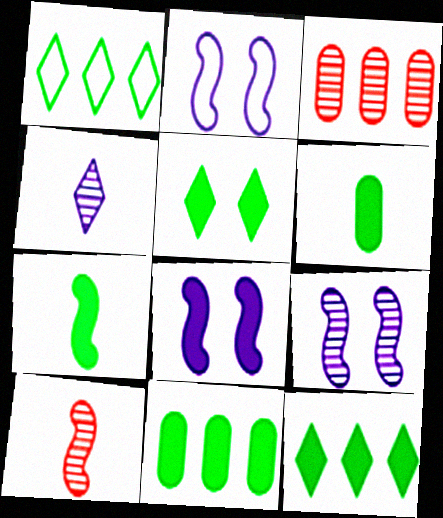[[2, 8, 9], 
[5, 7, 11]]